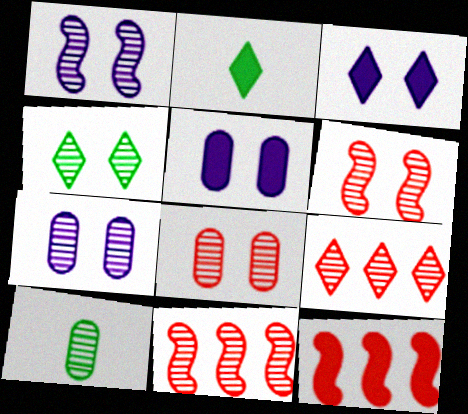[[1, 4, 8], 
[1, 9, 10], 
[2, 5, 12], 
[4, 6, 7]]